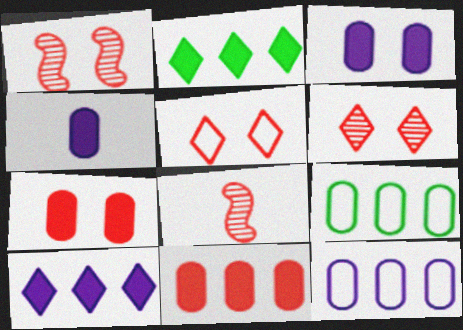[[1, 5, 7], 
[5, 8, 11]]